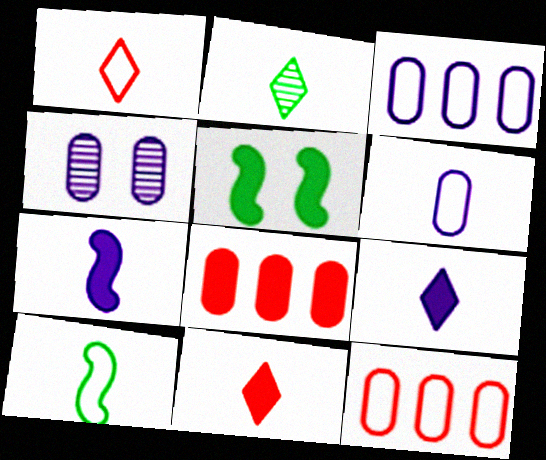[[1, 2, 9], 
[1, 6, 10], 
[5, 8, 9]]